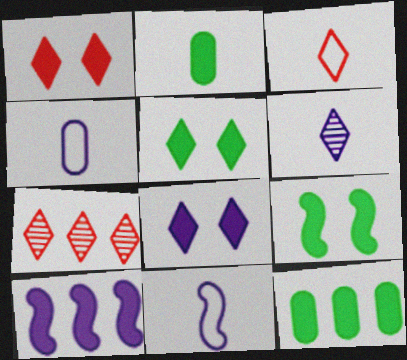[[1, 2, 10], 
[1, 3, 7], 
[1, 5, 8], 
[4, 7, 9]]